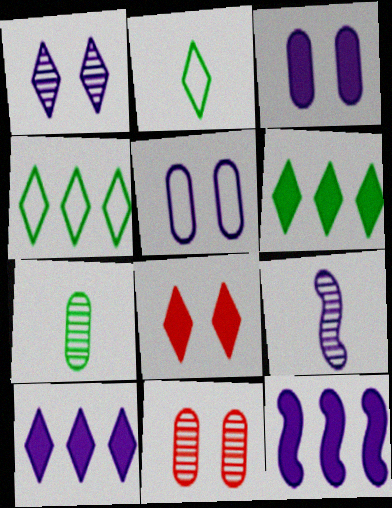[[2, 11, 12], 
[5, 9, 10]]